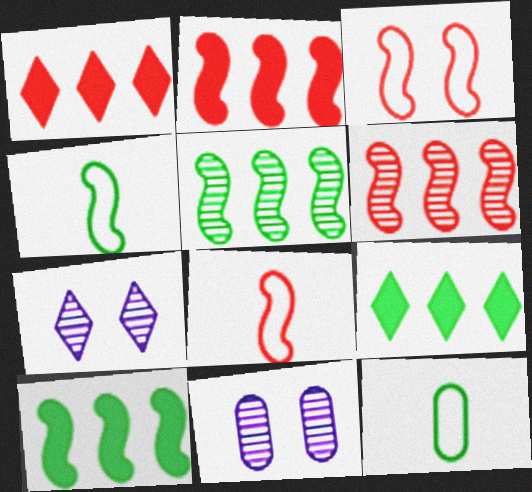[[1, 4, 11], 
[2, 7, 12], 
[8, 9, 11]]